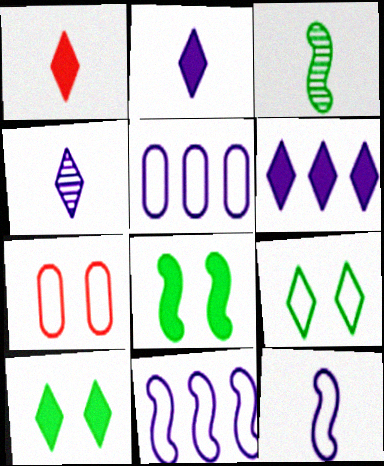[[1, 6, 10], 
[3, 6, 7]]